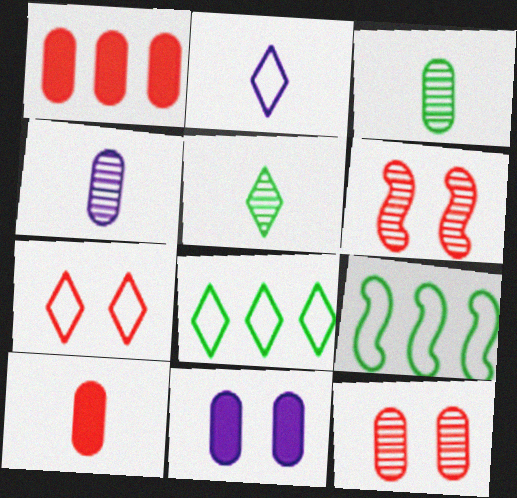[[2, 7, 8]]